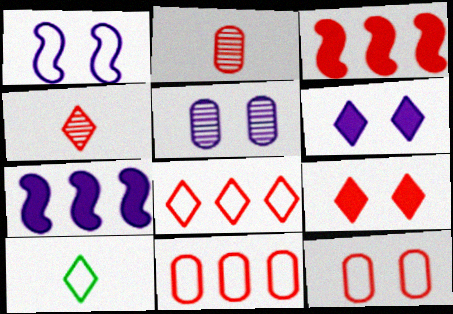[[1, 5, 6], 
[1, 10, 11], 
[3, 4, 12], 
[3, 5, 10], 
[4, 8, 9]]